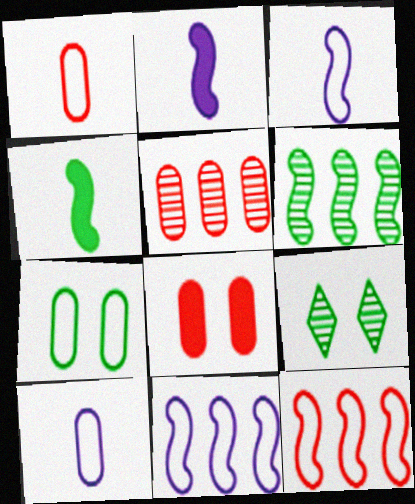[[1, 5, 8]]